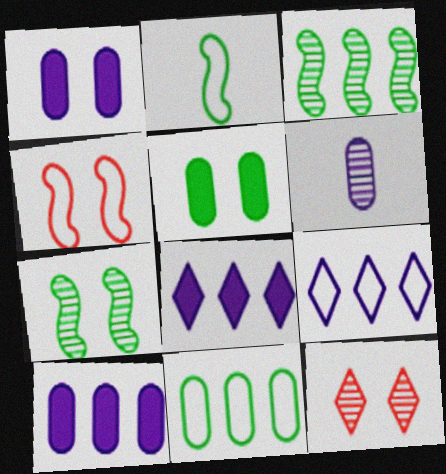[[2, 10, 12], 
[3, 6, 12]]